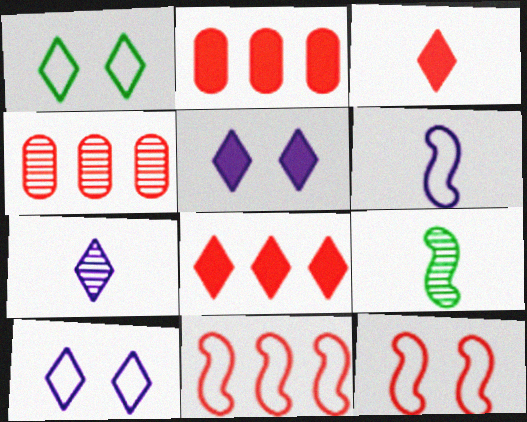[[1, 7, 8], 
[2, 9, 10], 
[3, 4, 12], 
[4, 8, 11]]